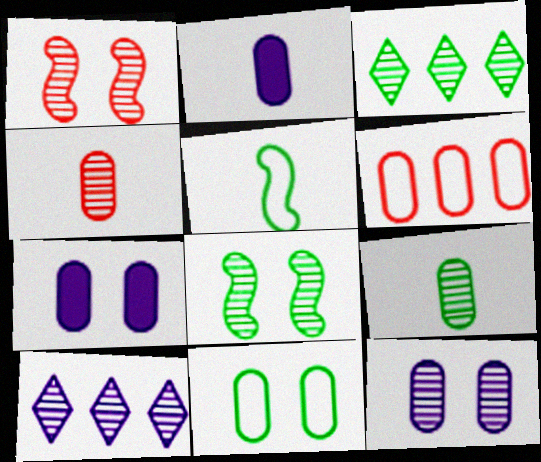[[1, 9, 10], 
[3, 8, 9], 
[4, 8, 10], 
[6, 7, 9]]